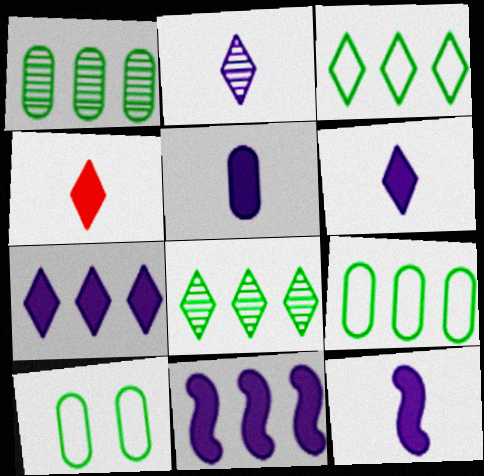[[5, 6, 12]]